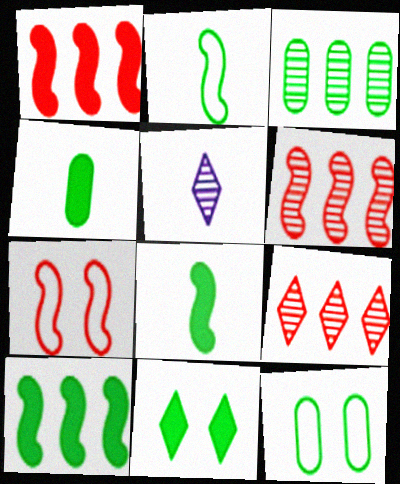[[1, 5, 12], 
[2, 3, 11], 
[3, 4, 12], 
[4, 10, 11]]